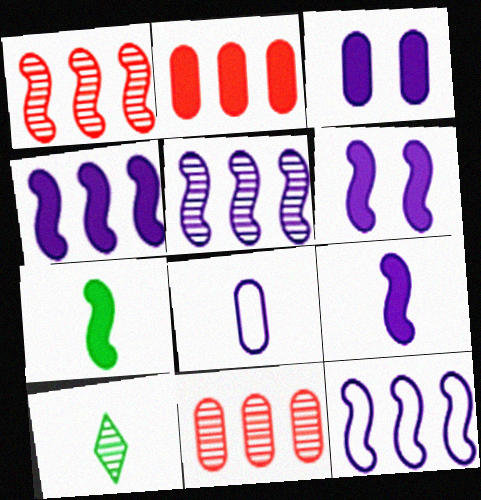[[4, 5, 12], 
[4, 6, 9]]